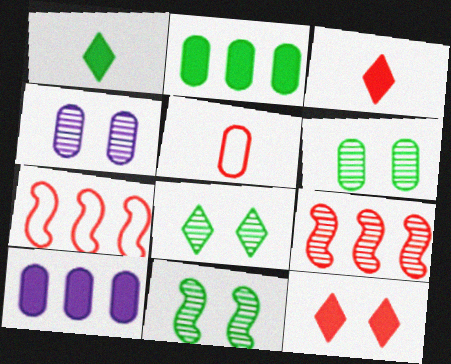[[1, 4, 7], 
[2, 4, 5], 
[5, 6, 10], 
[5, 9, 12], 
[6, 8, 11]]